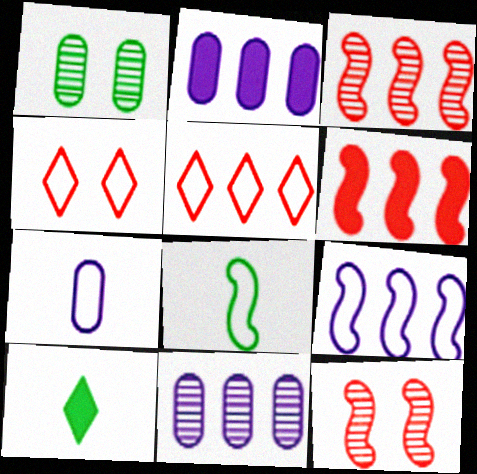[]